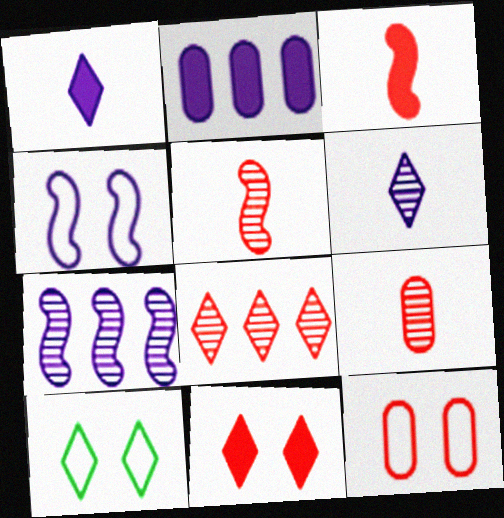[[1, 8, 10], 
[2, 4, 6], 
[2, 5, 10], 
[3, 8, 12], 
[4, 10, 12]]